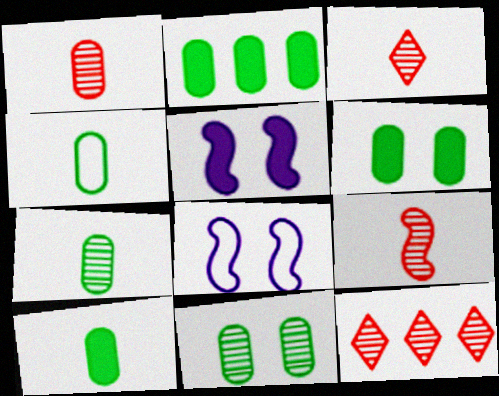[[1, 3, 9], 
[2, 3, 8], 
[2, 4, 11], 
[2, 6, 10], 
[4, 5, 12], 
[4, 7, 10], 
[8, 10, 12]]